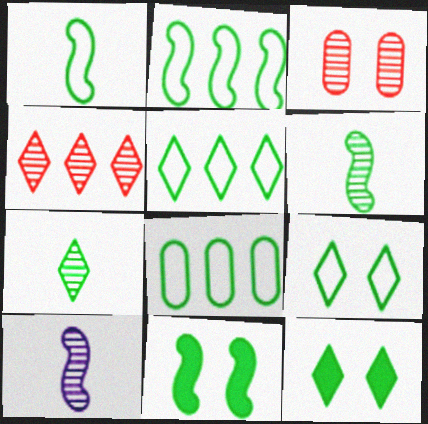[[1, 8, 9], 
[2, 5, 8], 
[2, 6, 11], 
[5, 7, 12], 
[6, 8, 12], 
[7, 8, 11]]